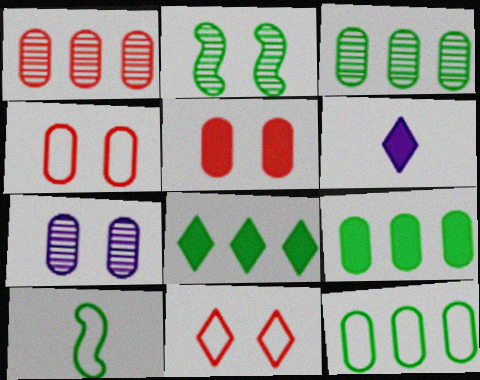[[3, 9, 12]]